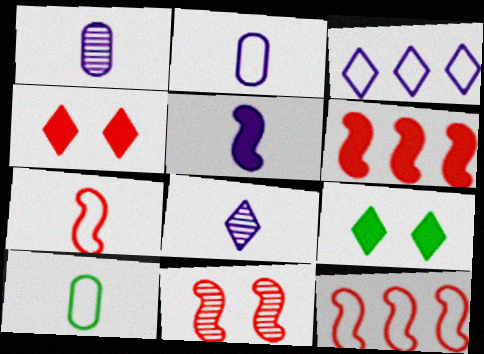[[1, 9, 12], 
[2, 5, 8], 
[6, 7, 11]]